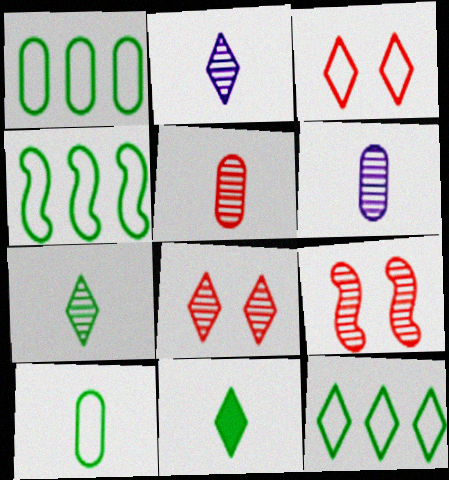[[1, 4, 12]]